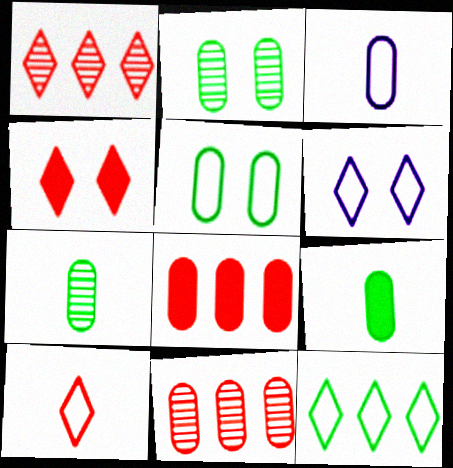[[1, 4, 10], 
[2, 3, 8], 
[6, 10, 12]]